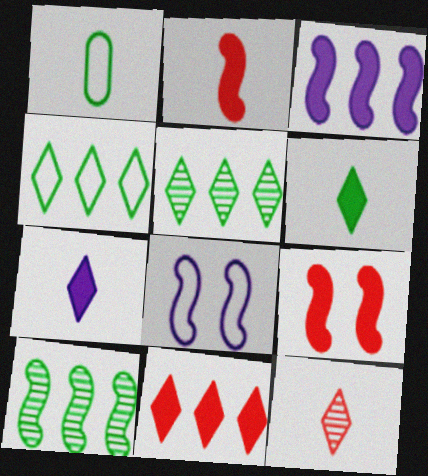[[2, 8, 10]]